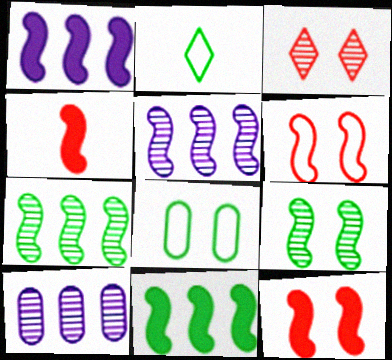[[2, 10, 12]]